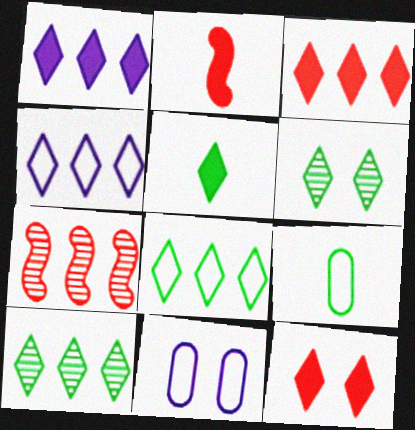[[1, 5, 12], 
[2, 10, 11], 
[3, 4, 10], 
[5, 6, 8], 
[5, 7, 11]]